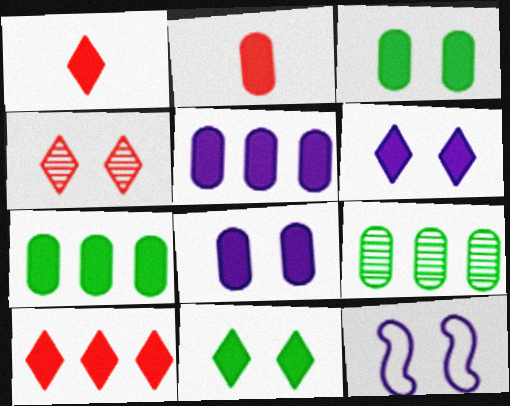[[1, 9, 12], 
[2, 3, 5], 
[2, 7, 8], 
[3, 4, 12]]